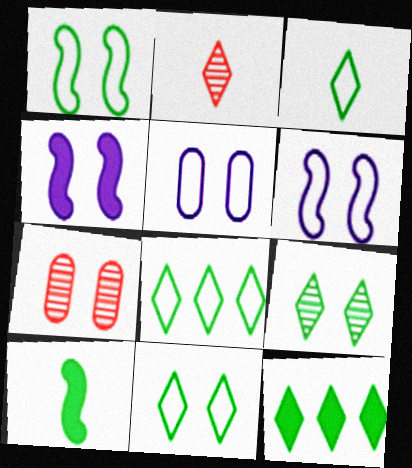[[3, 8, 11], 
[3, 9, 12], 
[4, 7, 11]]